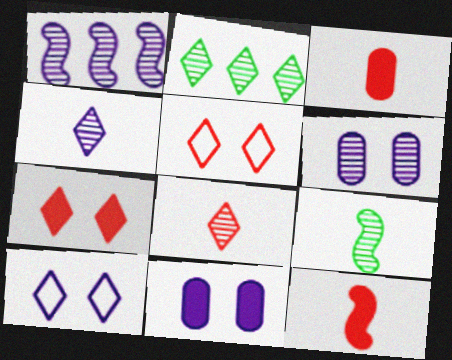[[1, 4, 6]]